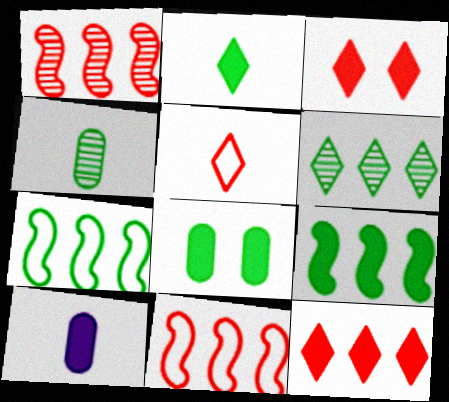[[2, 8, 9], 
[3, 9, 10]]